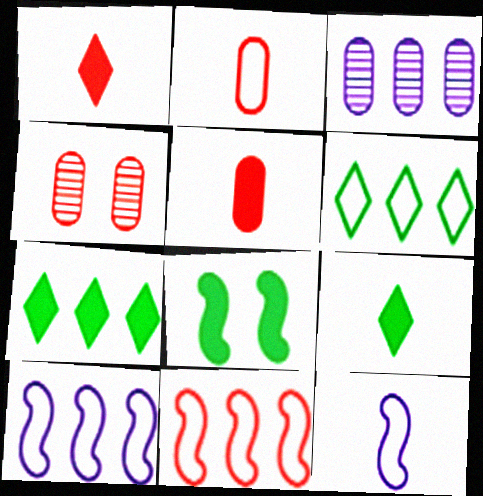[[1, 4, 11], 
[3, 7, 11], 
[4, 7, 12], 
[4, 9, 10]]